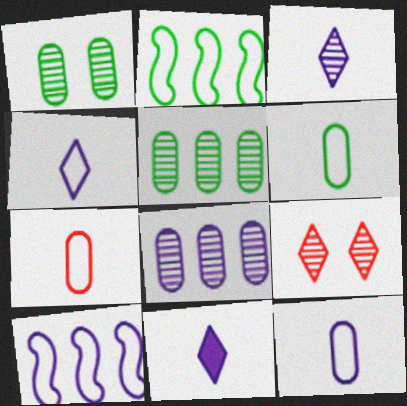[[3, 4, 11], 
[6, 7, 12]]